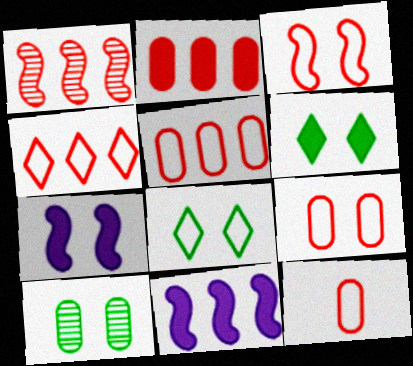[[1, 2, 4], 
[3, 4, 12], 
[5, 9, 12]]